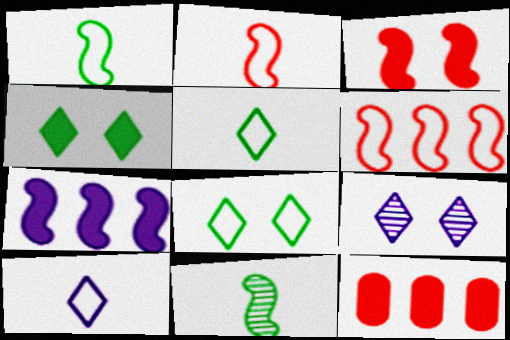[[1, 9, 12]]